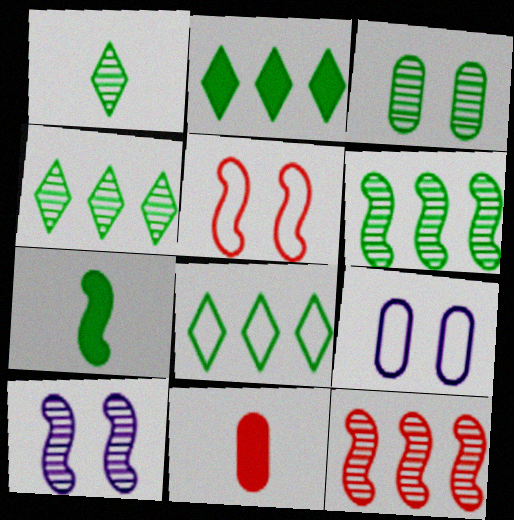[[1, 3, 6], 
[2, 4, 8], 
[3, 7, 8], 
[8, 10, 11]]